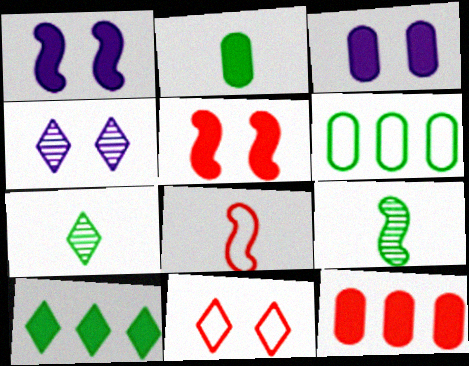[[2, 3, 12]]